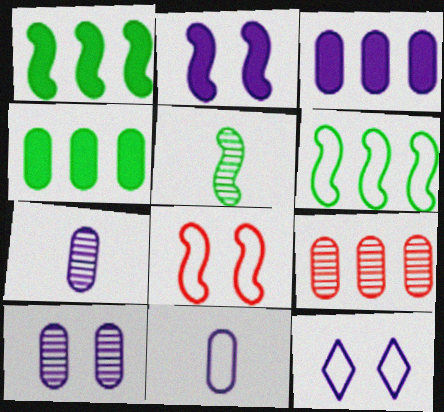[[2, 10, 12], 
[3, 10, 11]]